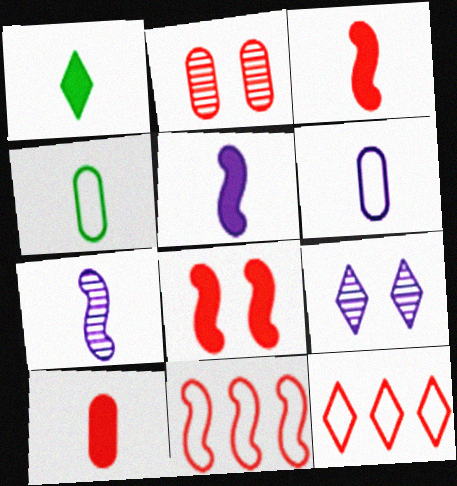[[1, 5, 10], 
[1, 9, 12], 
[2, 3, 12]]